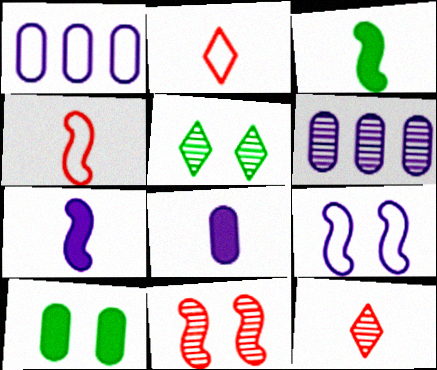[]